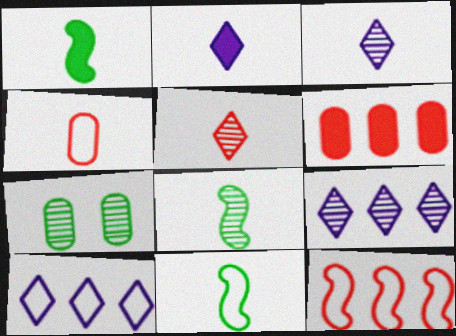[[1, 3, 4], 
[1, 8, 11], 
[2, 4, 8], 
[2, 7, 12]]